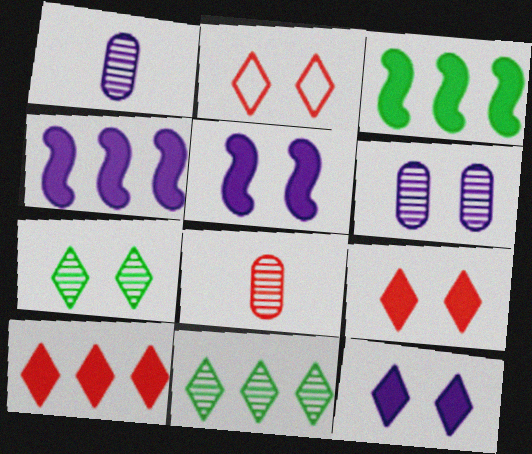[[1, 2, 3], 
[2, 7, 12]]